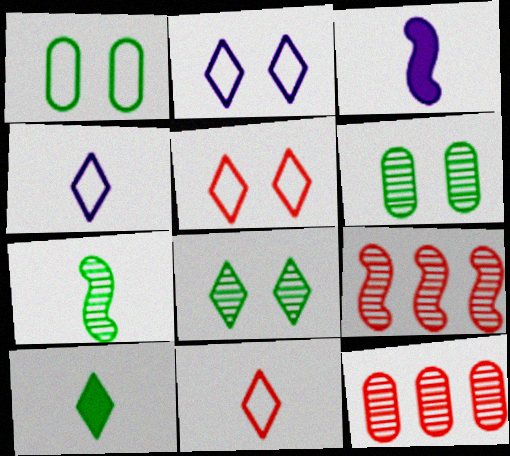[]